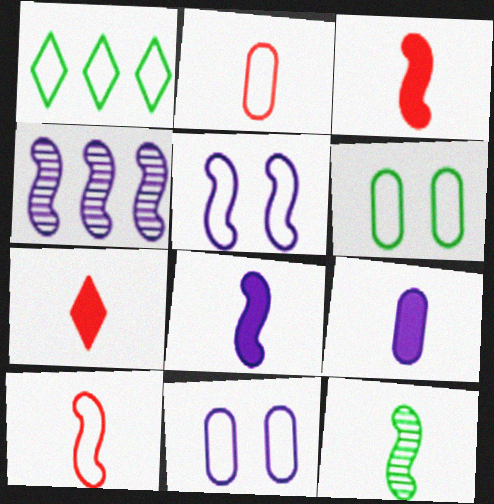[[1, 2, 5], 
[1, 10, 11], 
[4, 5, 8], 
[4, 6, 7], 
[8, 10, 12]]